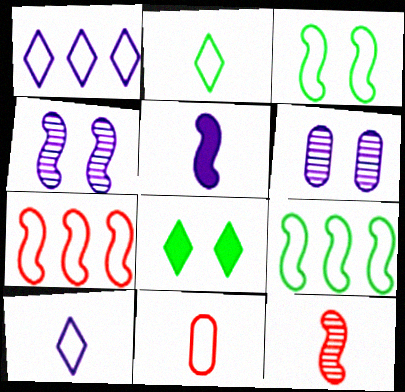[[1, 3, 11], 
[1, 5, 6]]